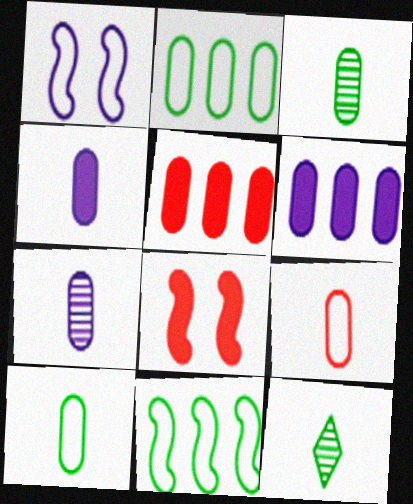[[1, 5, 12], 
[3, 4, 9]]